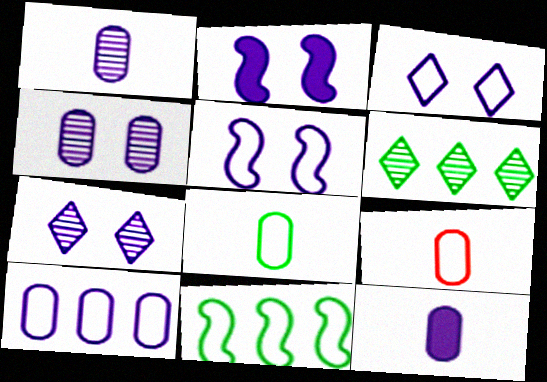[[2, 3, 4], 
[2, 6, 9], 
[3, 9, 11], 
[4, 10, 12]]